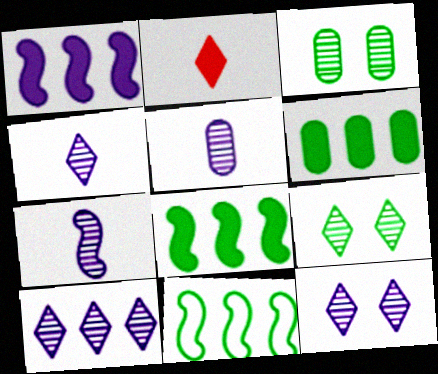[[4, 5, 7], 
[4, 10, 12]]